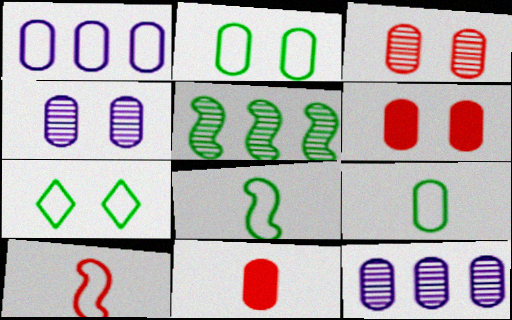[[1, 7, 10], 
[2, 4, 6], 
[2, 11, 12], 
[6, 9, 12]]